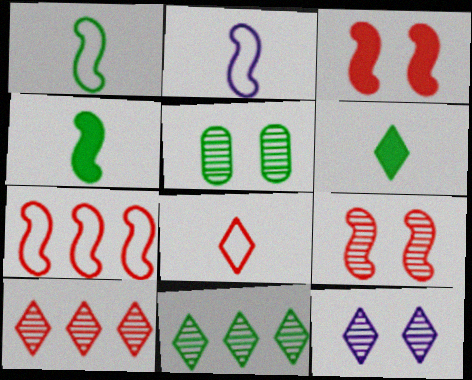[[5, 9, 12]]